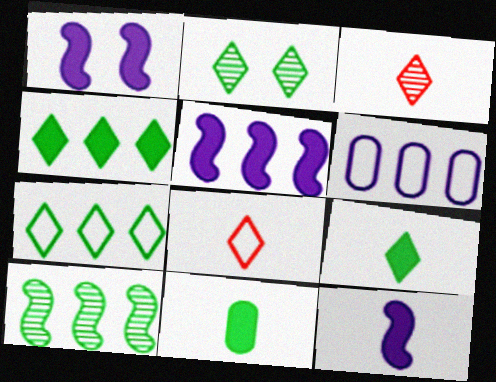[[1, 5, 12], 
[2, 7, 9]]